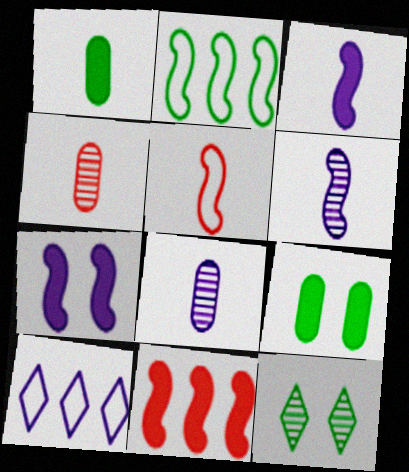[[1, 2, 12], 
[7, 8, 10]]